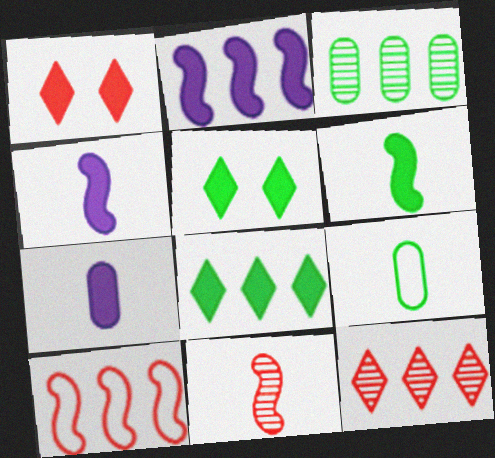[]